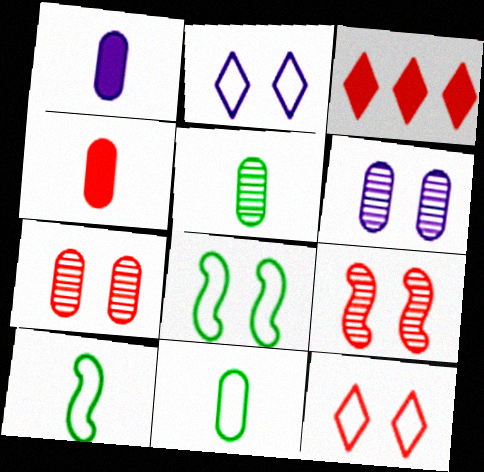[[3, 6, 10]]